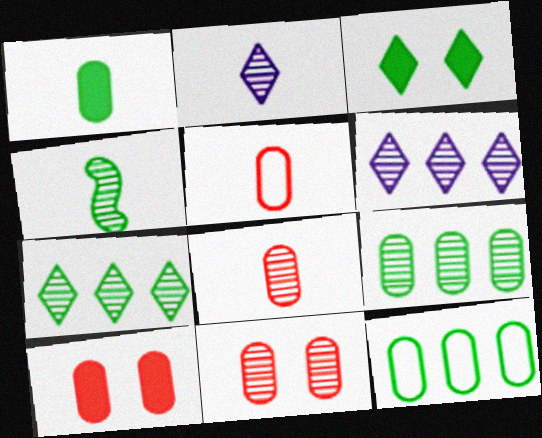[[2, 4, 8], 
[3, 4, 12], 
[4, 6, 11]]